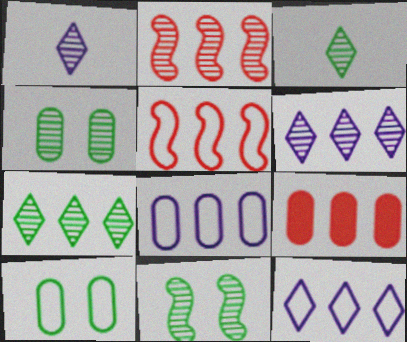[[1, 2, 4]]